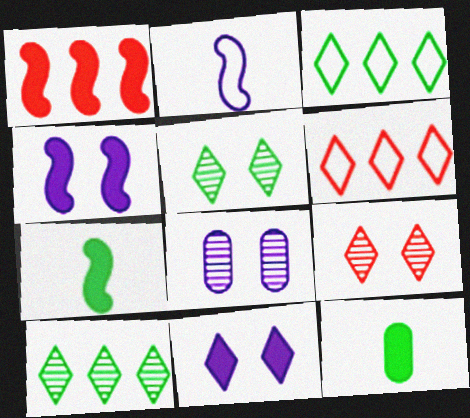[[1, 4, 7], 
[1, 11, 12], 
[6, 7, 8]]